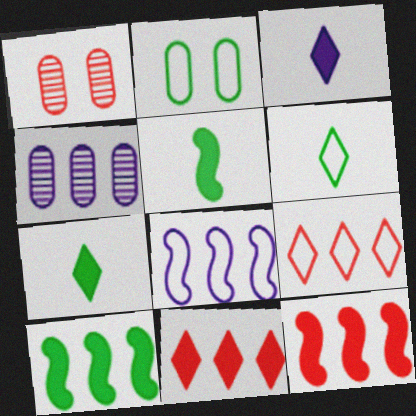[[1, 7, 8], 
[4, 9, 10]]